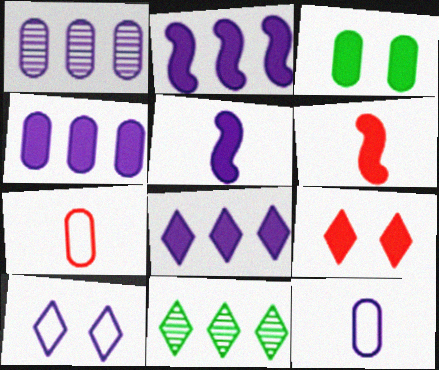[[1, 3, 7], 
[1, 5, 10], 
[2, 4, 8], 
[3, 6, 8]]